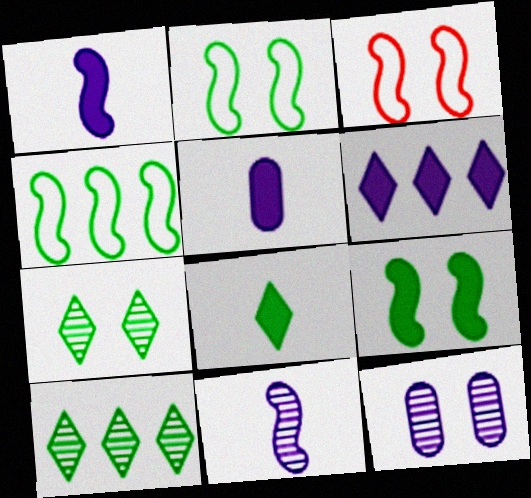[[3, 5, 10]]